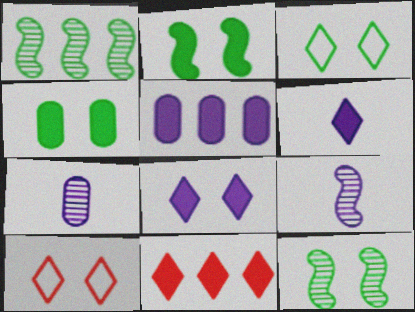[[3, 4, 12]]